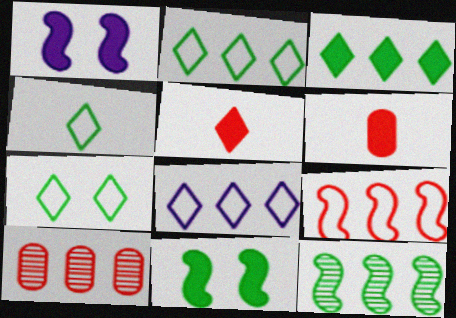[[1, 3, 6], 
[1, 4, 10], 
[2, 4, 7]]